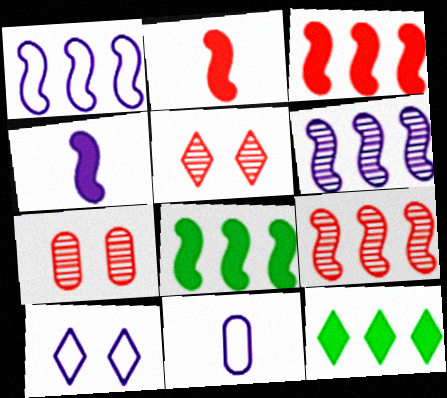[[1, 8, 9], 
[1, 10, 11], 
[5, 8, 11]]